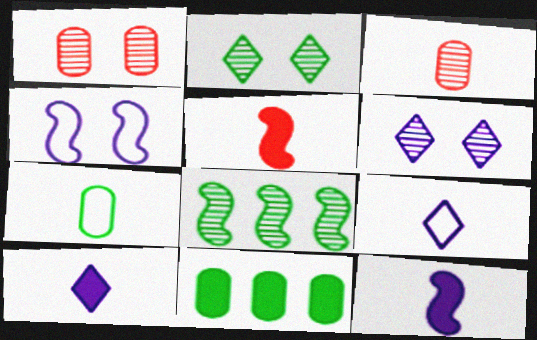[[3, 6, 8], 
[4, 5, 8]]